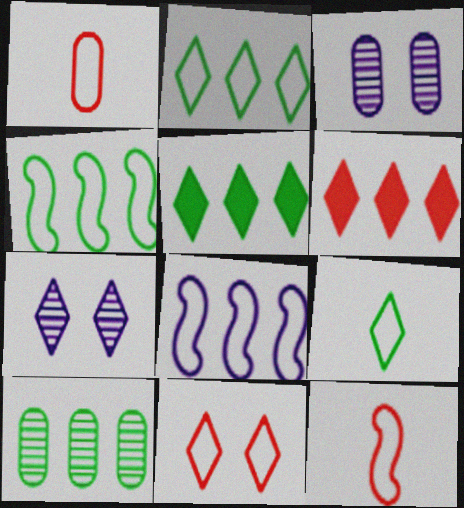[[3, 5, 12], 
[4, 5, 10], 
[6, 7, 9], 
[6, 8, 10]]